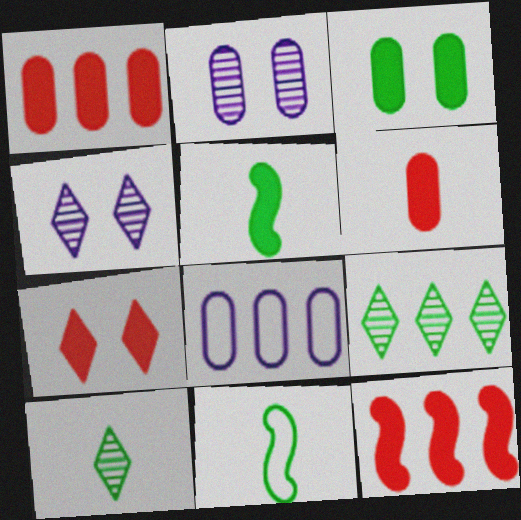[[1, 4, 11], 
[3, 9, 11], 
[6, 7, 12], 
[8, 9, 12]]